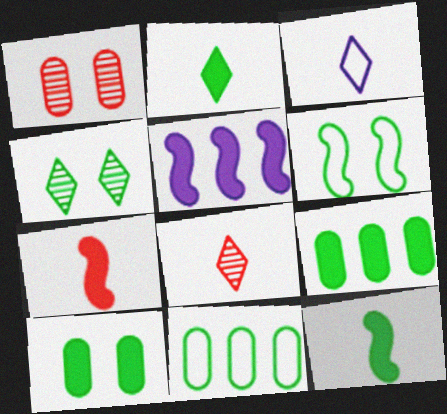[[2, 3, 8], 
[4, 6, 10], 
[4, 11, 12]]